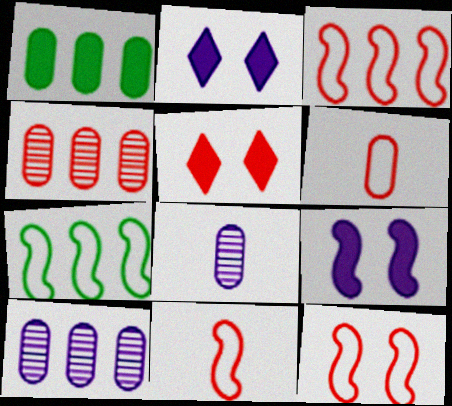[[3, 11, 12], 
[4, 5, 11], 
[5, 7, 8]]